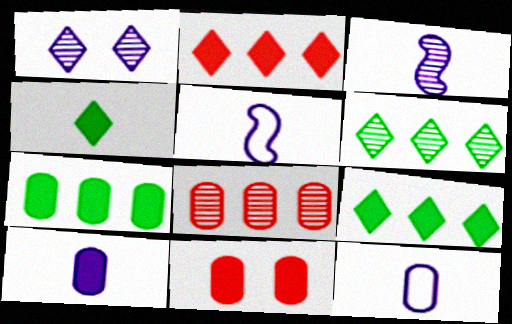[[5, 6, 11], 
[7, 10, 11]]